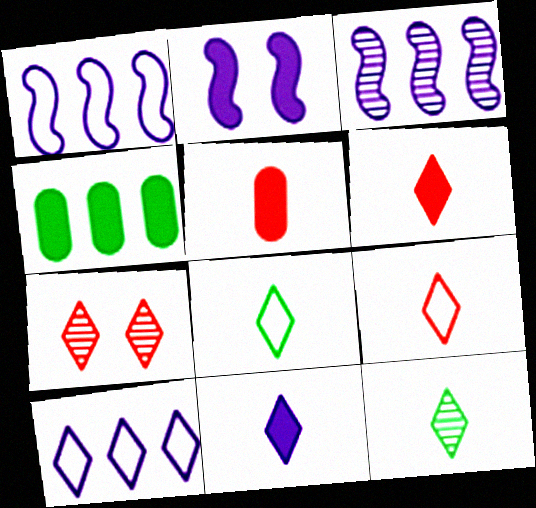[[2, 4, 6], 
[9, 11, 12]]